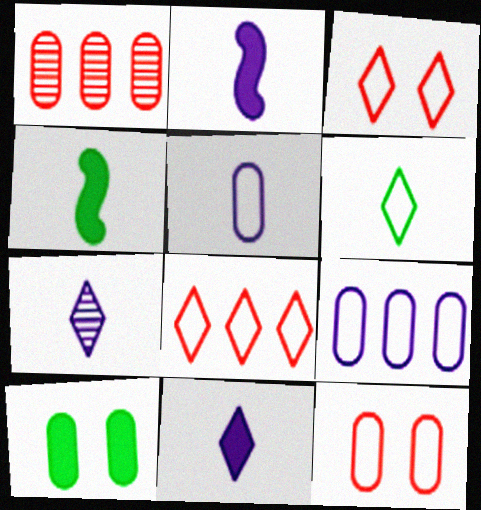[[1, 5, 10], 
[2, 5, 7]]